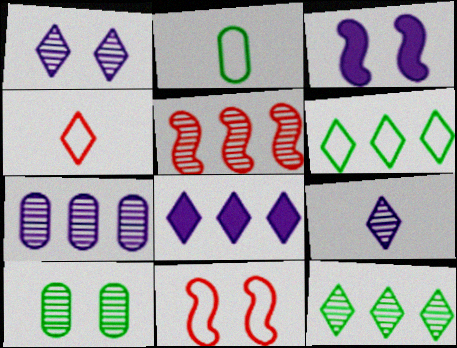[[5, 7, 12], 
[5, 9, 10]]